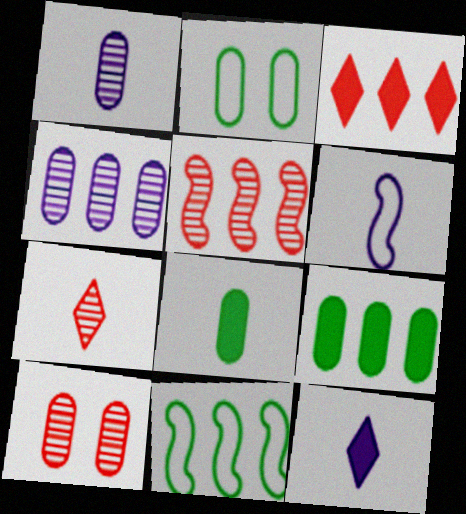[[1, 6, 12], 
[2, 5, 12], 
[3, 4, 11], 
[5, 7, 10], 
[6, 7, 8], 
[10, 11, 12]]